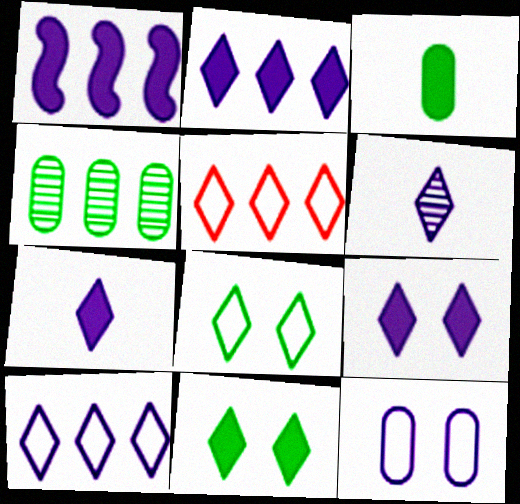[[1, 4, 5], 
[1, 6, 12], 
[2, 7, 9], 
[5, 6, 11], 
[6, 9, 10]]